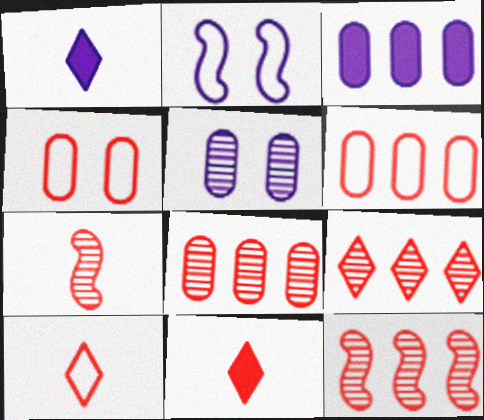[[4, 11, 12], 
[8, 9, 12]]